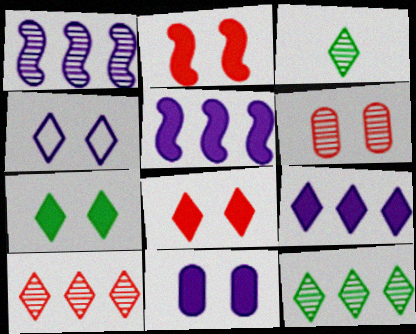[[1, 3, 6], 
[2, 7, 11]]